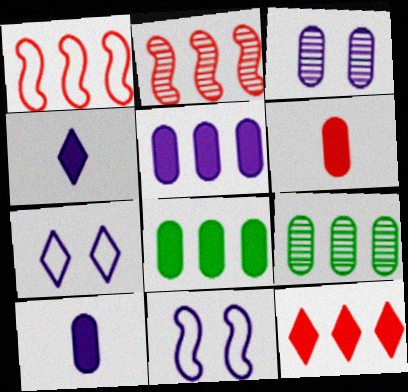[]